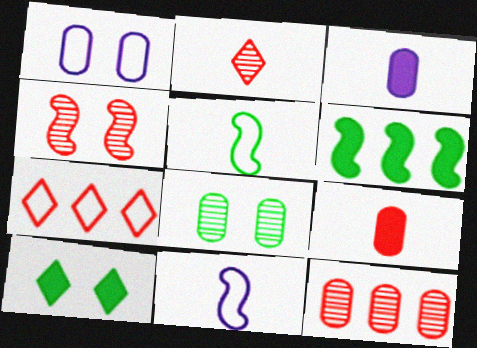[[1, 2, 6], 
[1, 4, 10], 
[1, 5, 7], 
[2, 3, 5], 
[2, 4, 12], 
[4, 6, 11], 
[4, 7, 9], 
[10, 11, 12]]